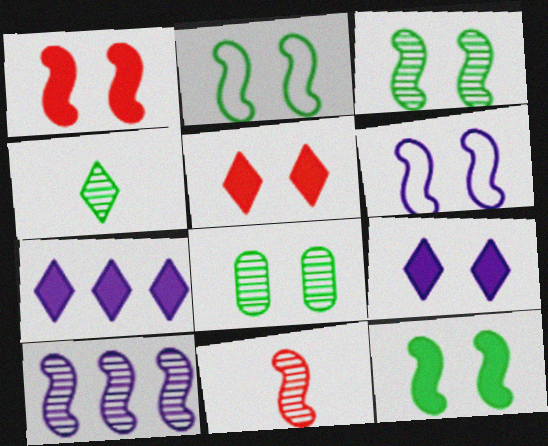[[1, 3, 6], 
[2, 3, 12], 
[3, 10, 11], 
[5, 6, 8]]